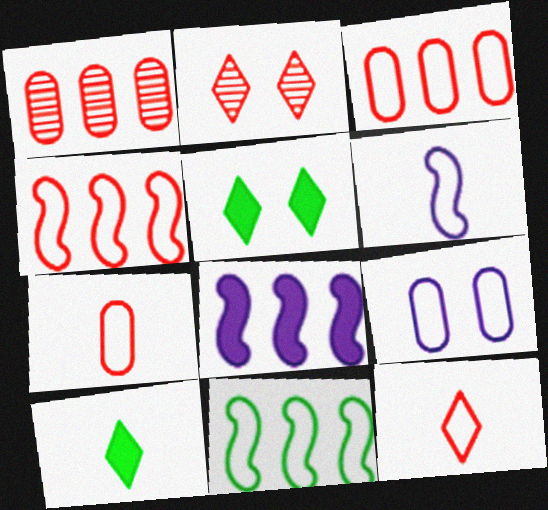[[1, 5, 6], 
[9, 11, 12]]